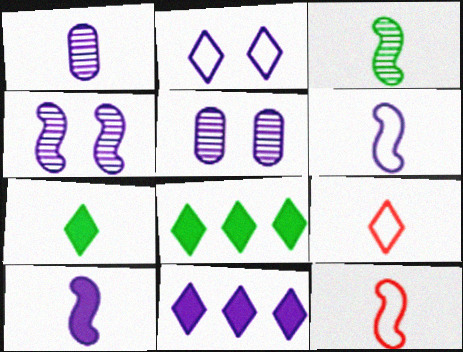[[1, 7, 12], 
[3, 10, 12], 
[5, 6, 11], 
[5, 8, 12]]